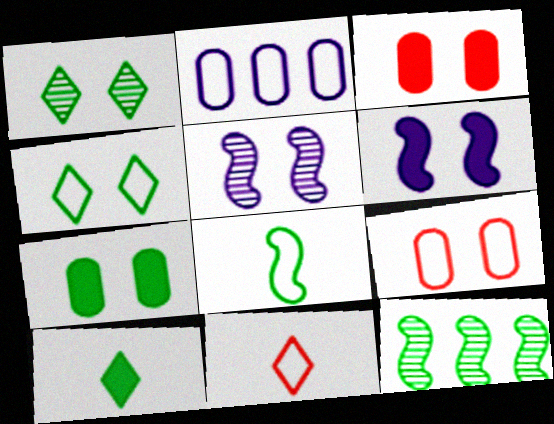[[1, 6, 9], 
[3, 4, 5]]